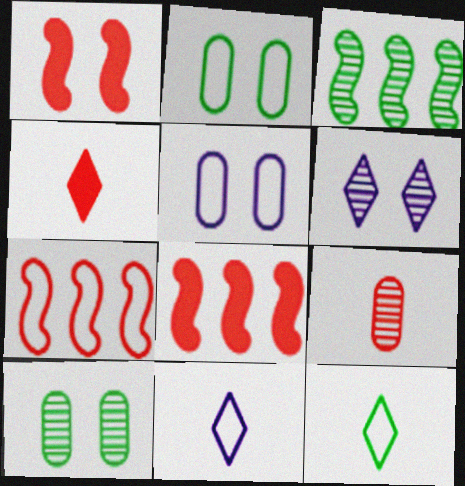[[1, 2, 6], 
[2, 7, 11], 
[3, 4, 5], 
[3, 6, 9], 
[5, 7, 12], 
[8, 10, 11]]